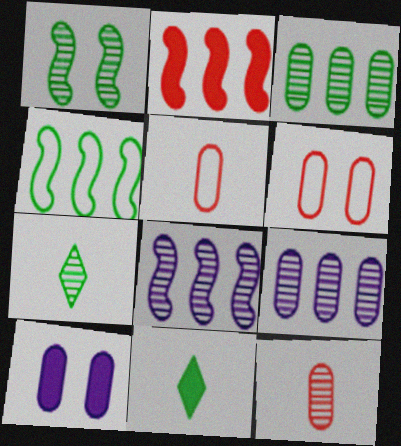[[1, 3, 7], 
[2, 4, 8], 
[2, 10, 11], 
[3, 5, 10], 
[6, 8, 11]]